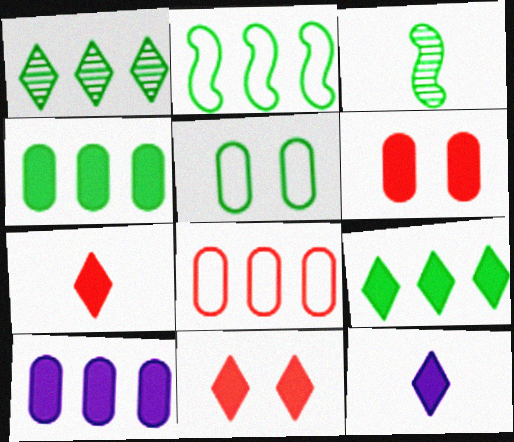[[1, 2, 4], 
[3, 5, 9], 
[9, 11, 12]]